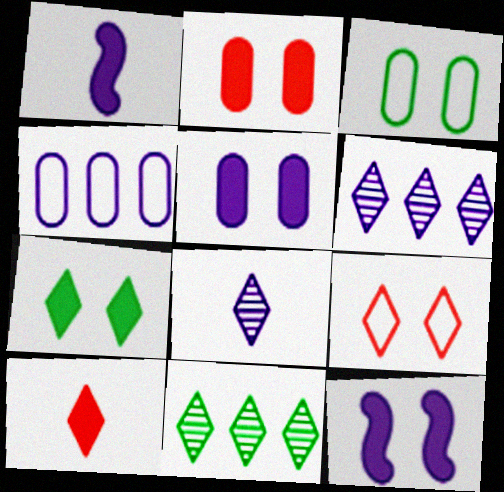[[2, 7, 12], 
[4, 8, 12]]